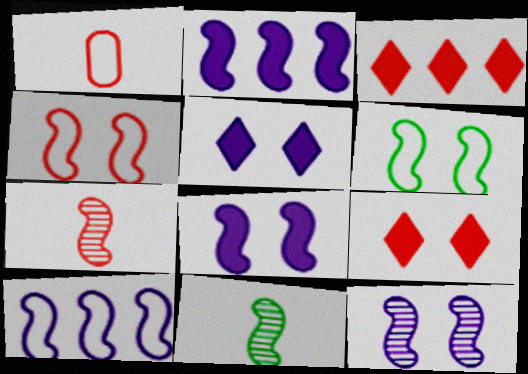[[2, 4, 11], 
[2, 6, 7]]